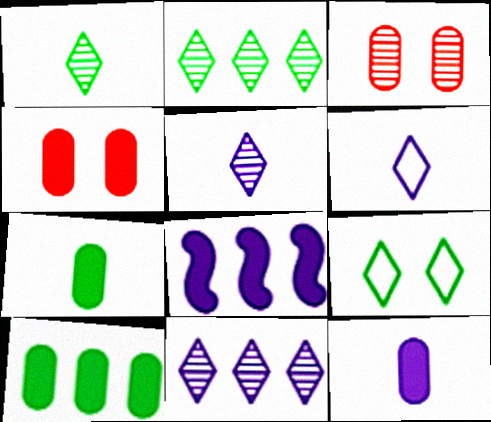[[4, 10, 12]]